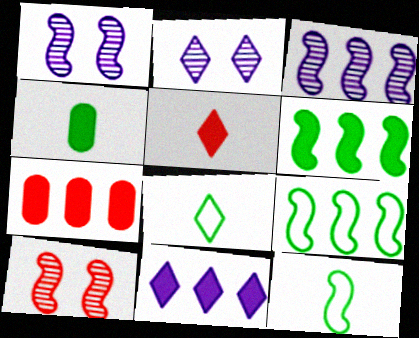[[1, 7, 8], 
[2, 7, 12], 
[6, 7, 11]]